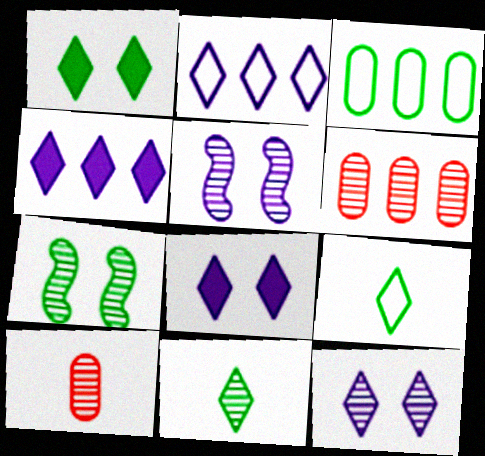[[5, 6, 11]]